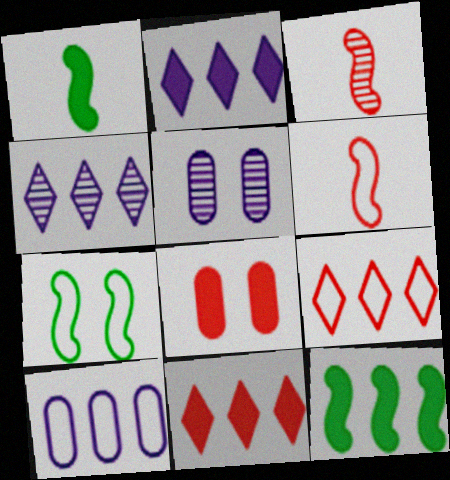[[1, 2, 8], 
[1, 5, 9], 
[3, 8, 9]]